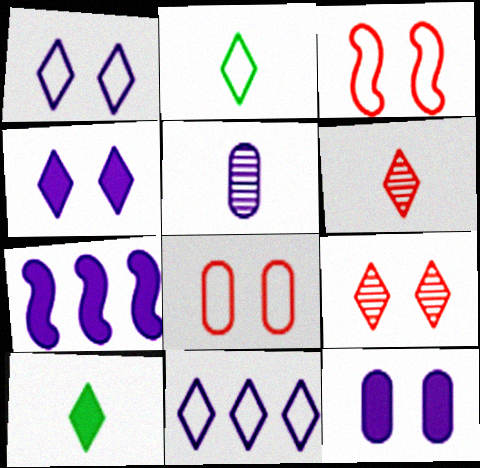[[1, 5, 7], 
[9, 10, 11]]